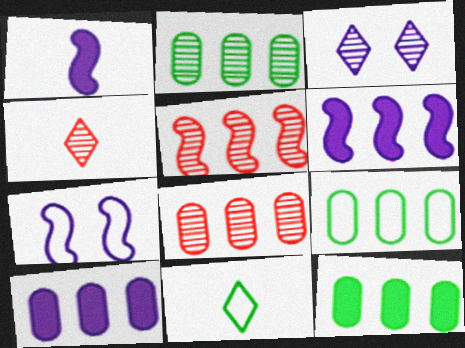[[2, 9, 12], 
[4, 7, 12], 
[8, 9, 10]]